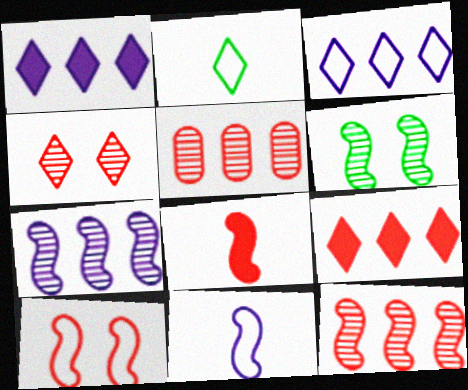[[1, 2, 4], 
[8, 10, 12]]